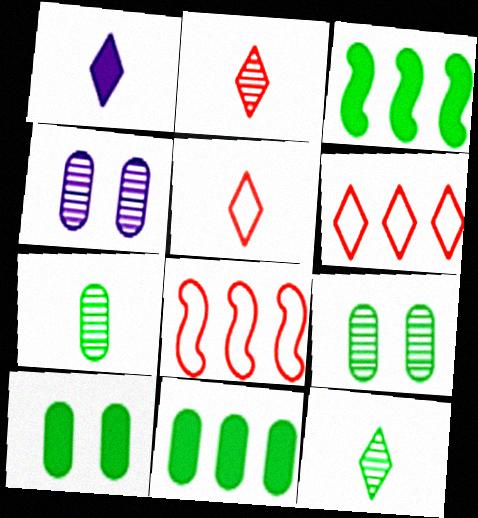[[1, 5, 12], 
[1, 8, 9], 
[3, 4, 5]]